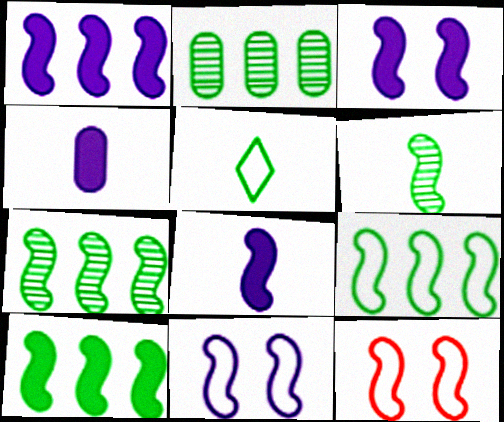[[1, 3, 8], 
[1, 6, 12], 
[7, 8, 12], 
[7, 9, 10]]